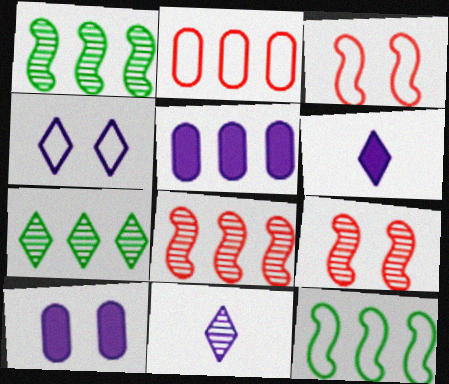[]